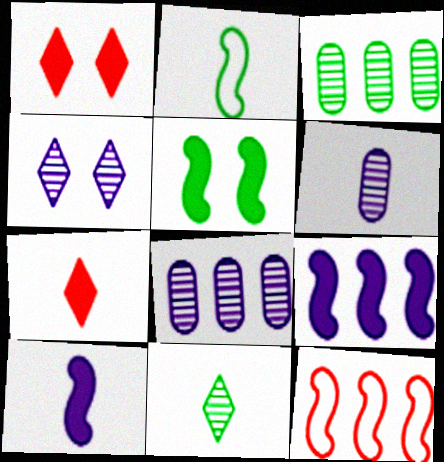[[1, 2, 8], 
[2, 6, 7]]